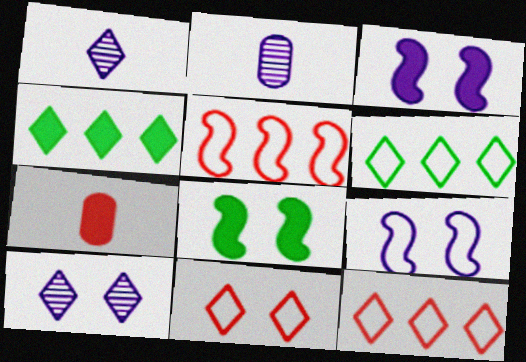[[1, 4, 11], 
[2, 8, 12], 
[3, 4, 7]]